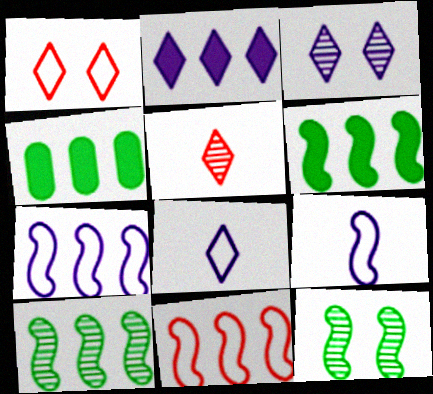[[2, 3, 8]]